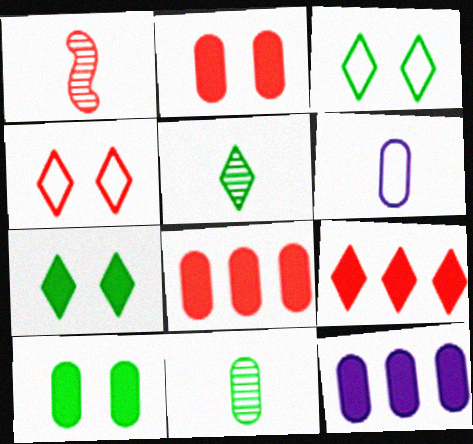[[1, 3, 12], 
[1, 4, 8]]